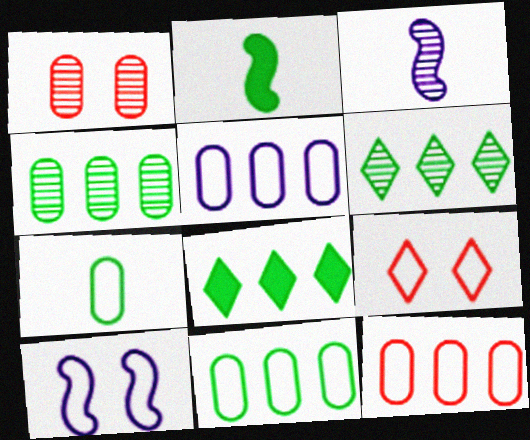[[1, 3, 6], 
[5, 11, 12]]